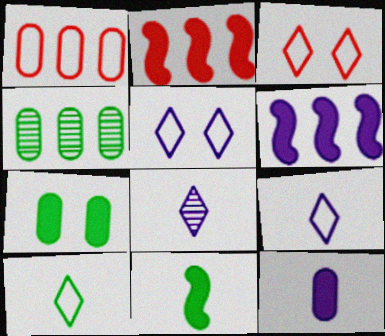[]